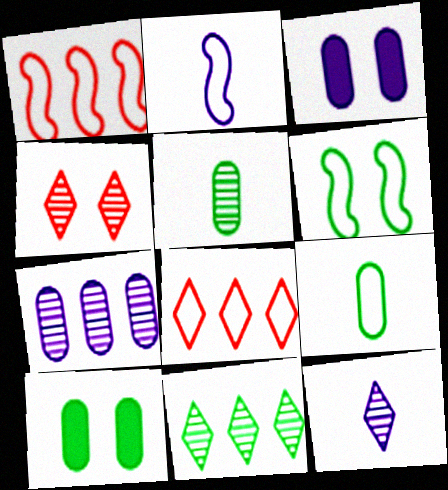[[1, 2, 6], 
[1, 10, 12], 
[3, 4, 6], 
[4, 11, 12]]